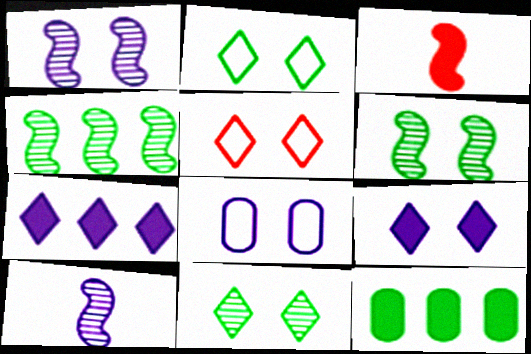[[1, 8, 9], 
[3, 9, 12], 
[5, 9, 11], 
[5, 10, 12], 
[7, 8, 10]]